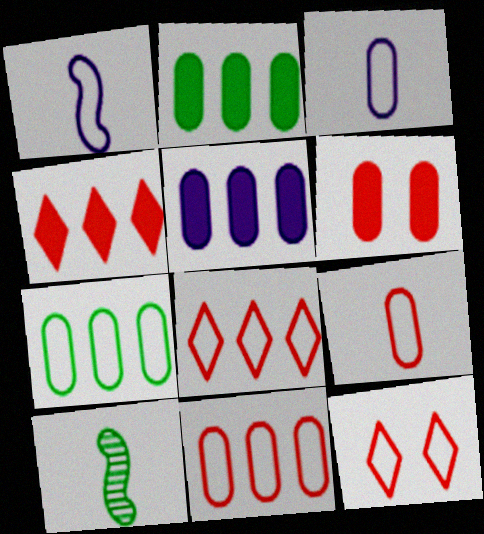[[1, 7, 12], 
[5, 10, 12]]